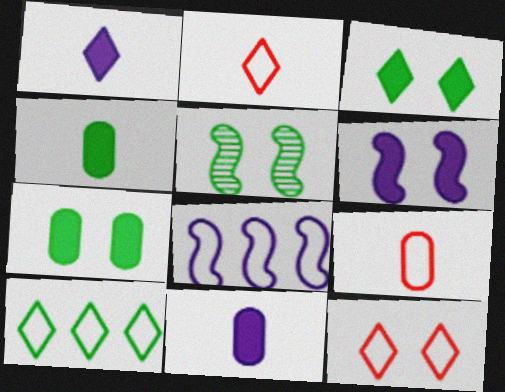[[4, 5, 10]]